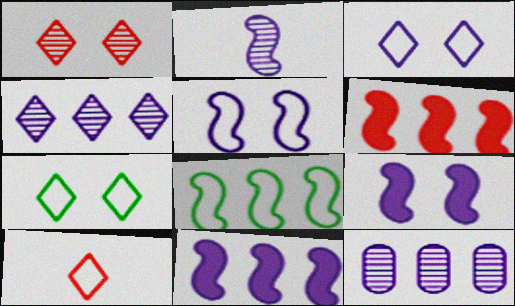[[2, 5, 11]]